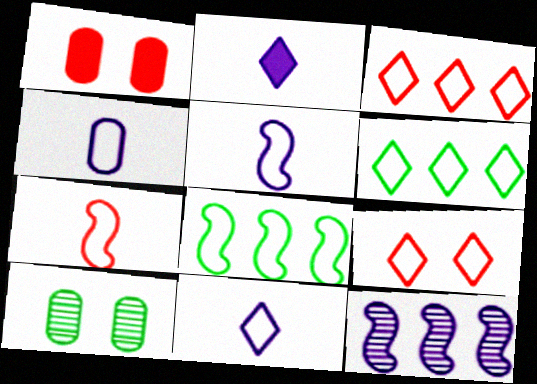[[4, 5, 11], 
[4, 8, 9], 
[6, 9, 11]]